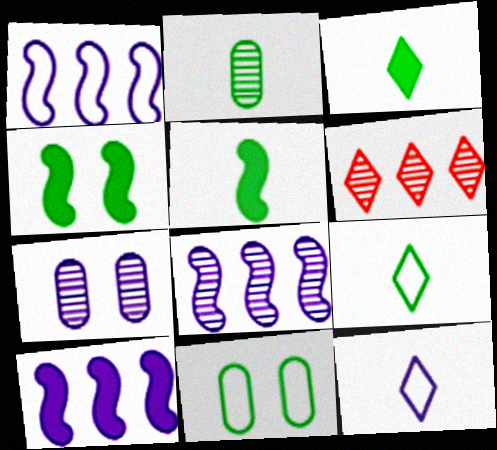[[1, 8, 10], 
[2, 5, 9], 
[7, 10, 12]]